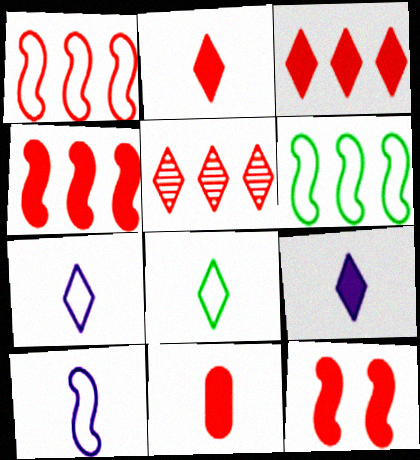[[3, 11, 12]]